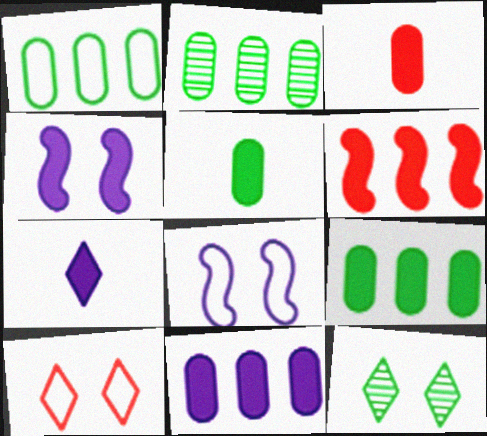[[1, 2, 9], 
[4, 7, 11]]